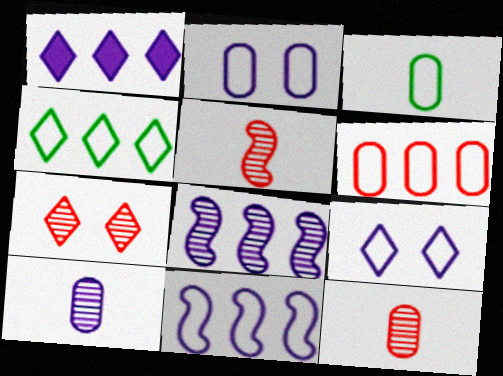[[2, 3, 6], 
[4, 6, 11]]